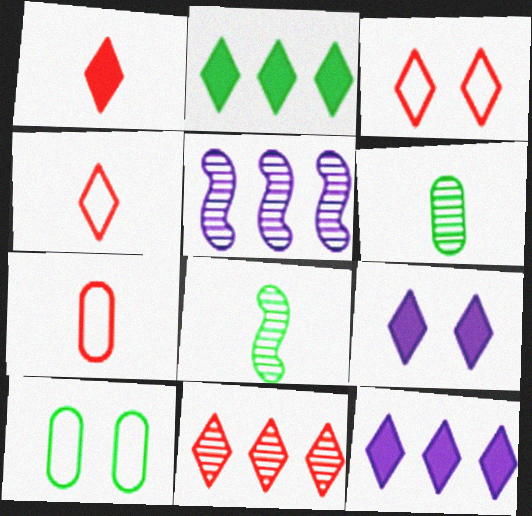[[1, 2, 9], 
[1, 3, 11], 
[1, 5, 10], 
[2, 8, 10]]